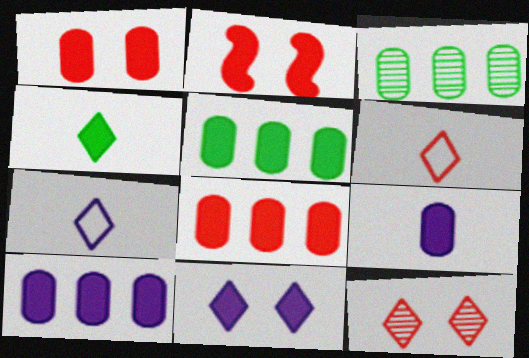[[1, 5, 9], 
[2, 3, 7], 
[2, 4, 10], 
[5, 8, 10]]